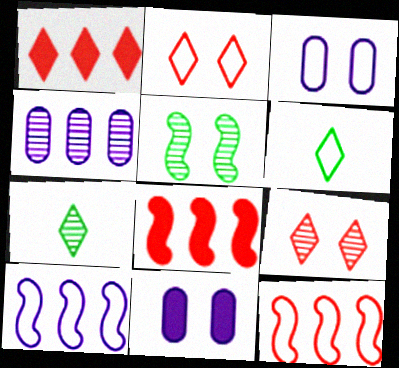[[2, 5, 11], 
[3, 6, 12], 
[3, 7, 8], 
[7, 11, 12]]